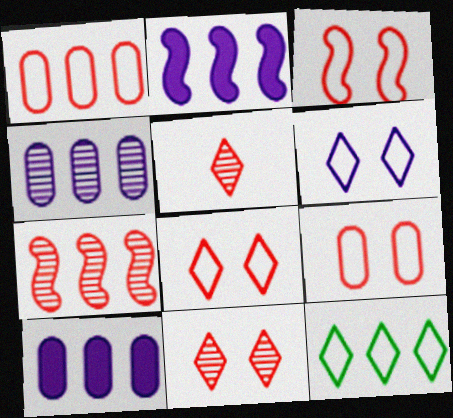[[3, 8, 9], 
[7, 10, 12]]